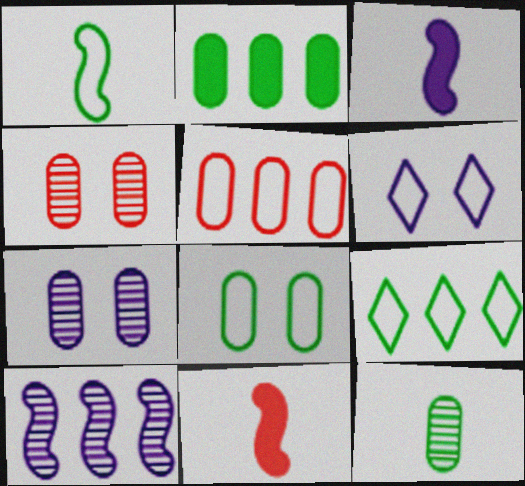[[1, 5, 6], 
[1, 8, 9], 
[2, 8, 12], 
[3, 4, 9], 
[7, 9, 11]]